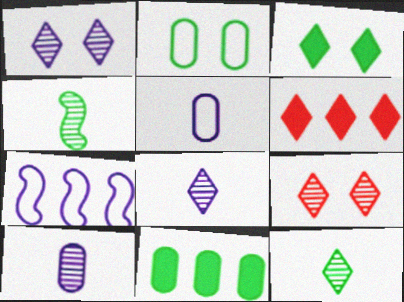[]